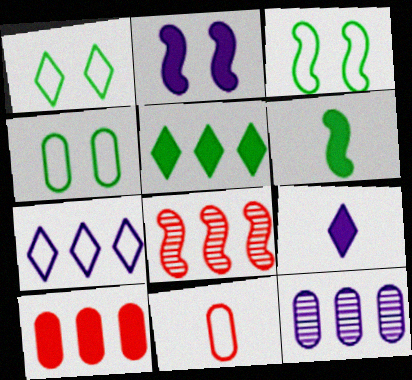[[1, 3, 4], 
[3, 7, 11], 
[4, 8, 9]]